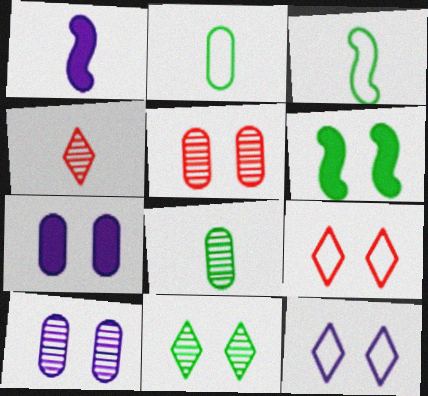[[1, 2, 4], 
[5, 6, 12], 
[6, 9, 10]]